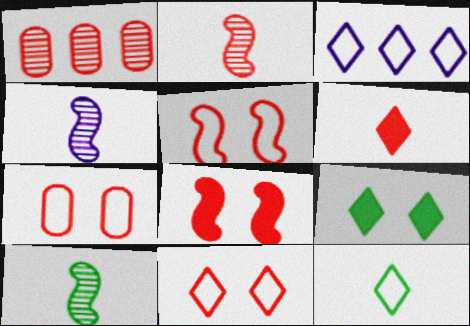[[1, 5, 6], 
[2, 4, 10], 
[3, 11, 12], 
[5, 7, 11]]